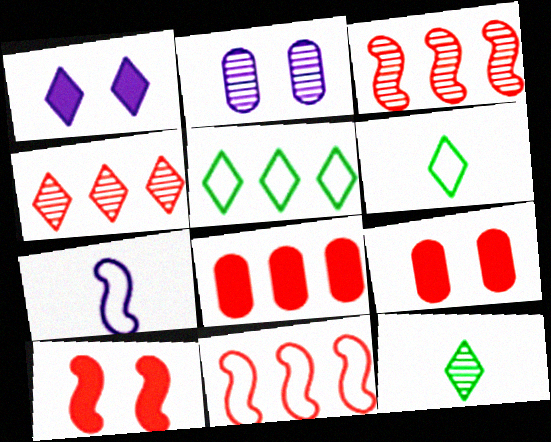[[1, 4, 6], 
[2, 3, 12], 
[4, 8, 11]]